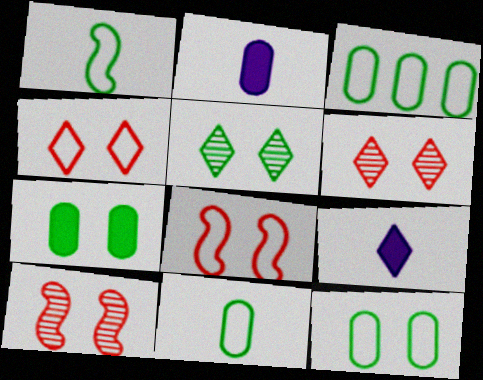[[3, 9, 10], 
[3, 11, 12]]